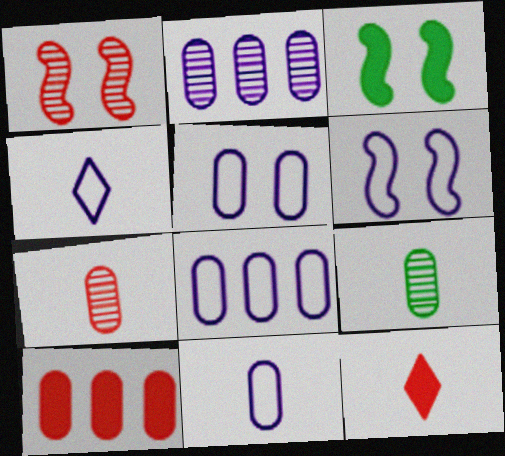[[1, 3, 6], 
[4, 6, 8], 
[5, 8, 11], 
[5, 9, 10]]